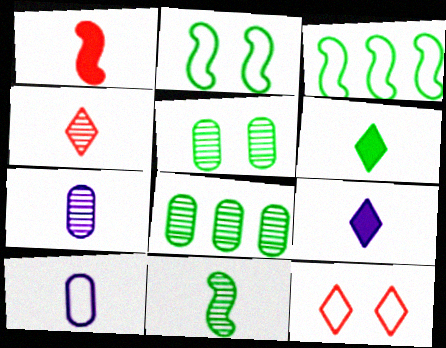[[2, 6, 8], 
[3, 5, 6], 
[3, 10, 12], 
[4, 7, 11]]